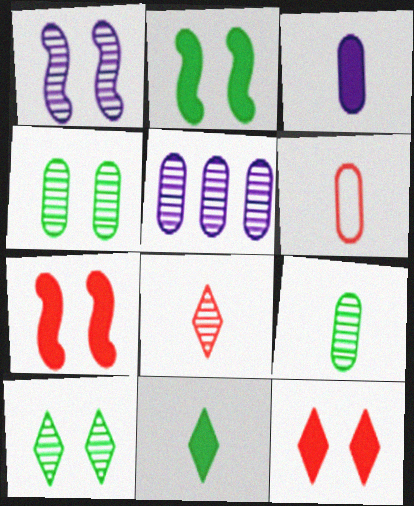[[3, 6, 9]]